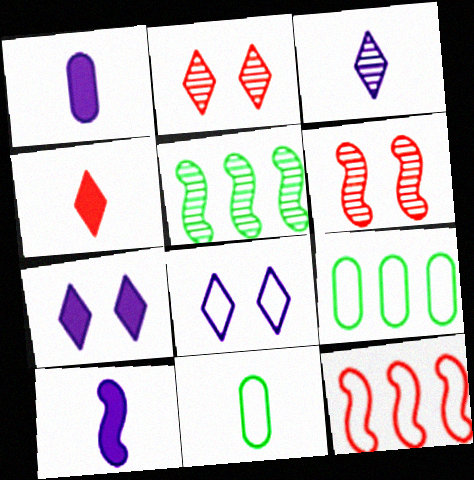[[2, 9, 10], 
[8, 11, 12]]